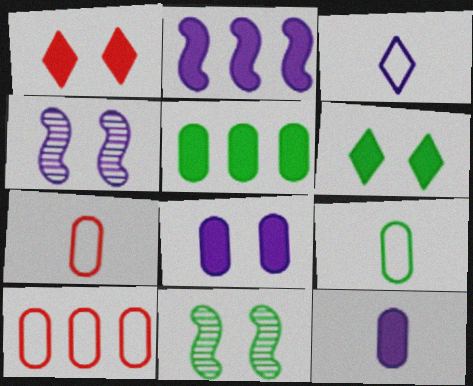[]